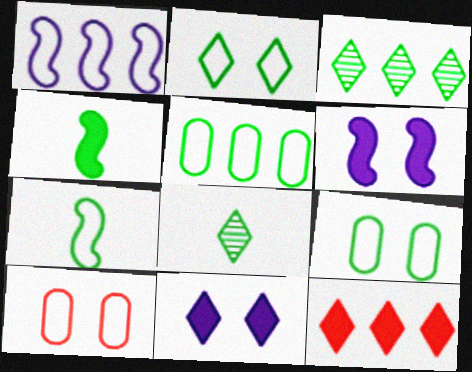[[2, 5, 7], 
[3, 4, 9]]